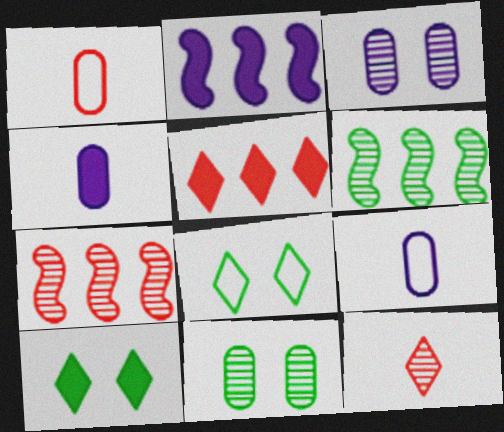[[3, 6, 12], 
[4, 7, 8], 
[7, 9, 10]]